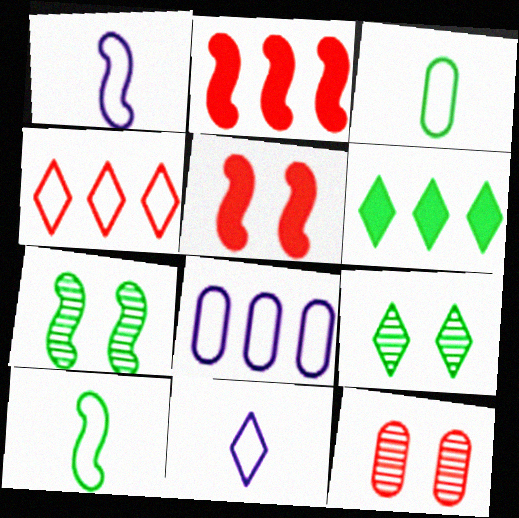[[1, 2, 7], 
[1, 6, 12], 
[3, 6, 7]]